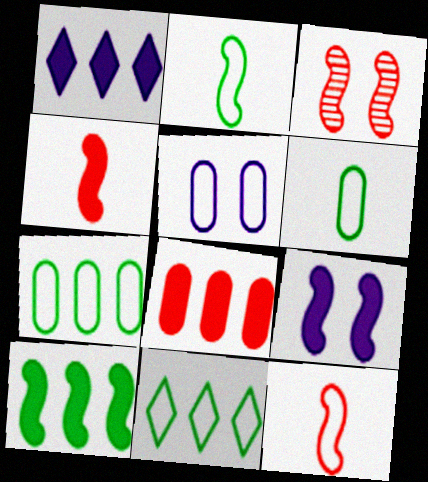[[1, 3, 6], 
[1, 8, 10], 
[4, 9, 10], 
[5, 11, 12]]